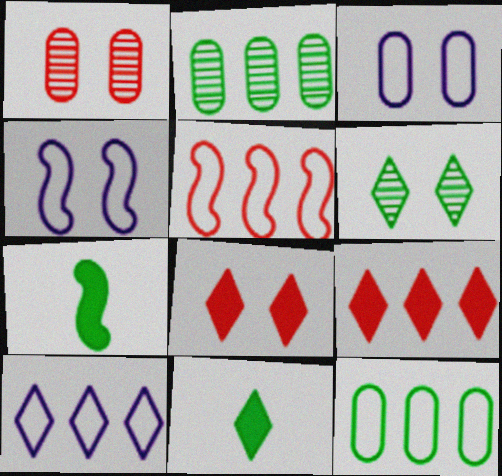[[1, 7, 10], 
[5, 10, 12], 
[6, 7, 12]]